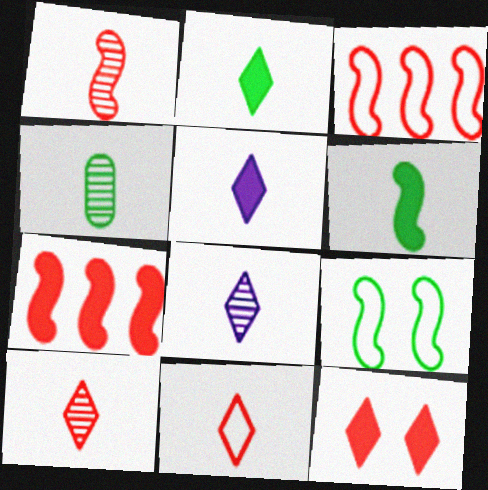[[1, 4, 8], 
[2, 8, 11]]